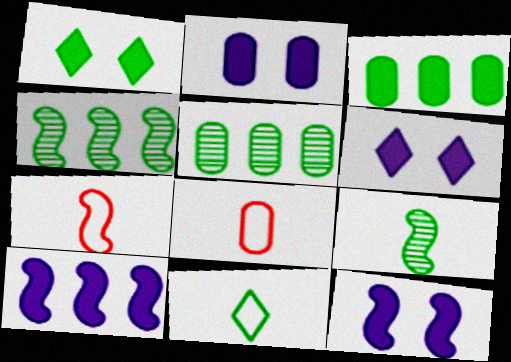[[2, 5, 8], 
[2, 6, 12], 
[4, 6, 8], 
[4, 7, 12], 
[5, 6, 7]]